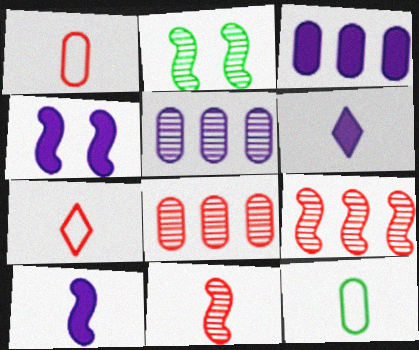[[2, 3, 7], 
[3, 4, 6], 
[6, 11, 12]]